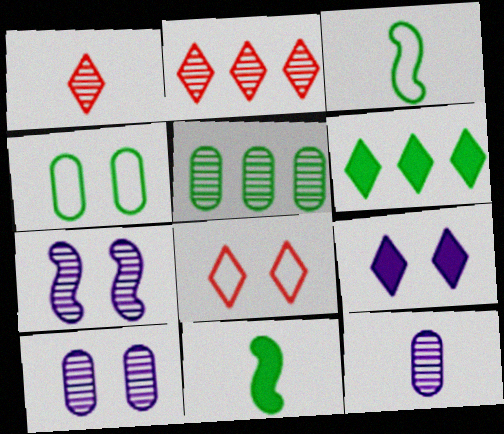[[1, 5, 7]]